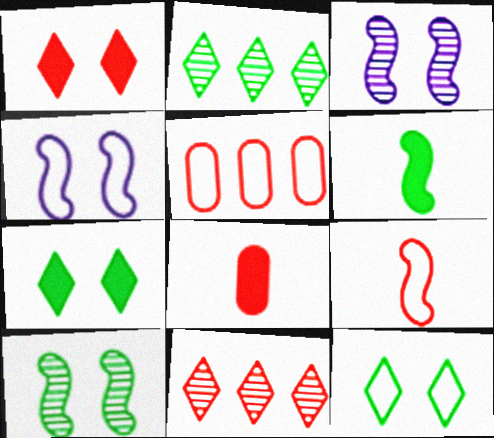[[2, 4, 8]]